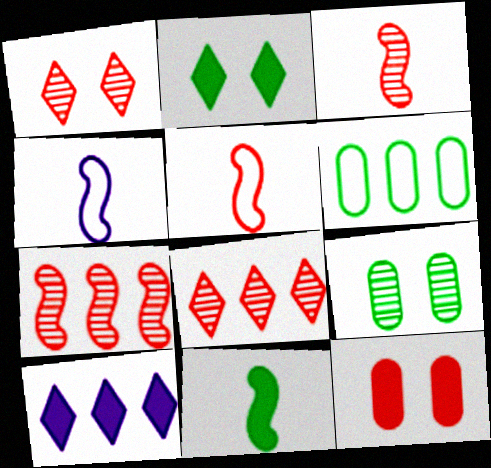[[3, 4, 11], 
[5, 8, 12], 
[5, 9, 10], 
[6, 7, 10], 
[10, 11, 12]]